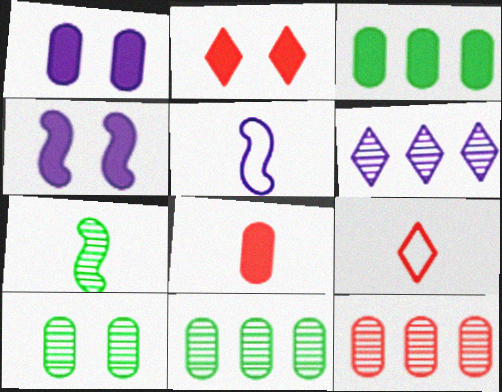[[1, 3, 8], 
[1, 5, 6], 
[2, 5, 11], 
[4, 9, 11]]